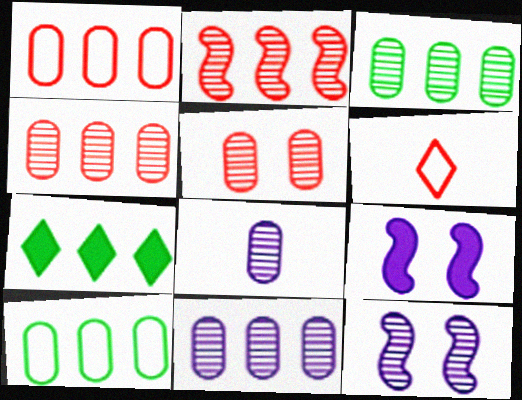[[3, 4, 11], 
[3, 5, 8], 
[3, 6, 9]]